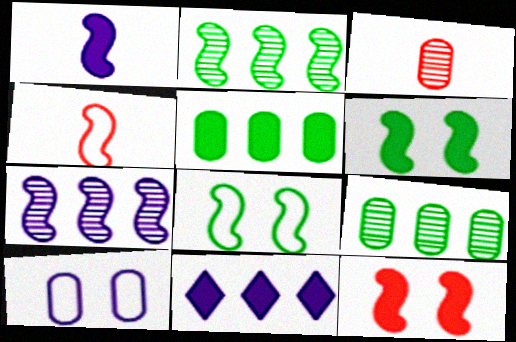[[3, 5, 10], 
[3, 8, 11], 
[4, 6, 7]]